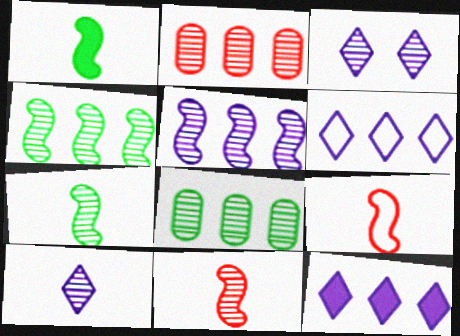[[2, 3, 7], 
[3, 8, 11]]